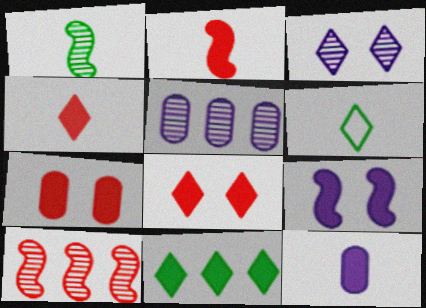[]